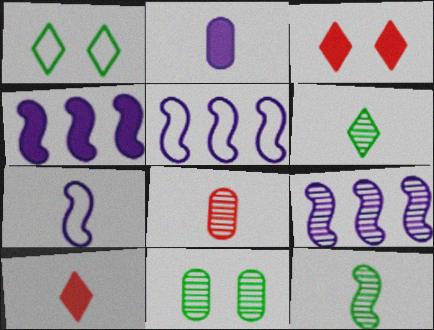[[1, 4, 8], 
[4, 5, 9], 
[5, 10, 11]]